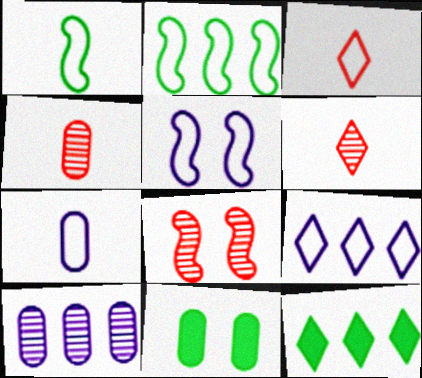[[1, 3, 7], 
[4, 5, 12], 
[5, 7, 9], 
[7, 8, 12]]